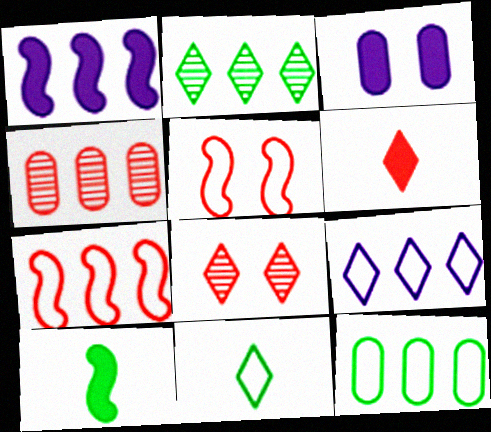[[4, 5, 6], 
[7, 9, 12]]